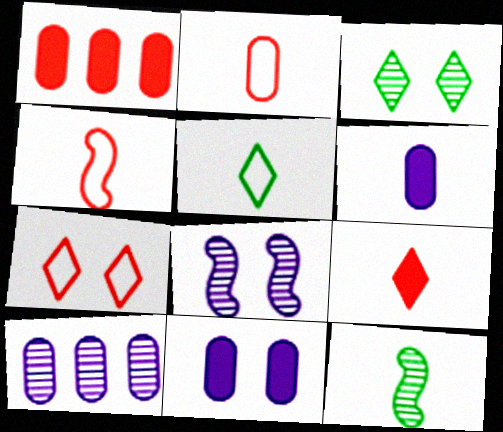[[1, 5, 8]]